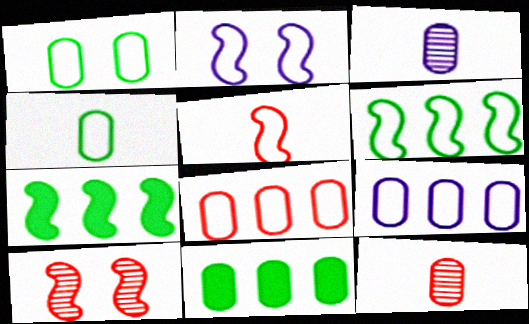[[2, 5, 6]]